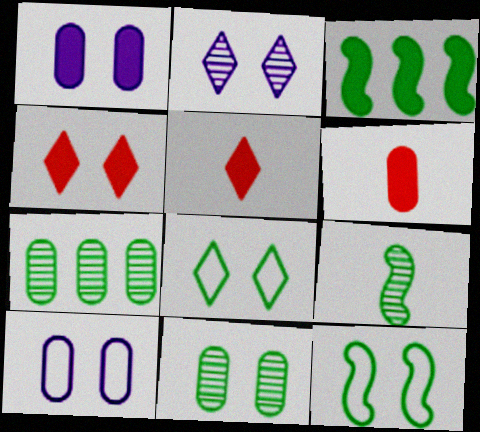[[1, 3, 5], 
[2, 4, 8], 
[3, 9, 12], 
[6, 7, 10]]